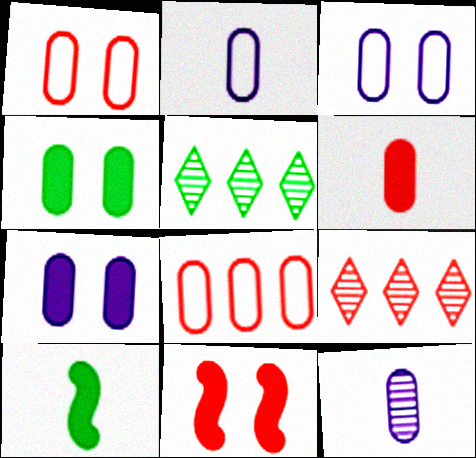[[2, 5, 11], 
[3, 9, 10], 
[4, 8, 12]]